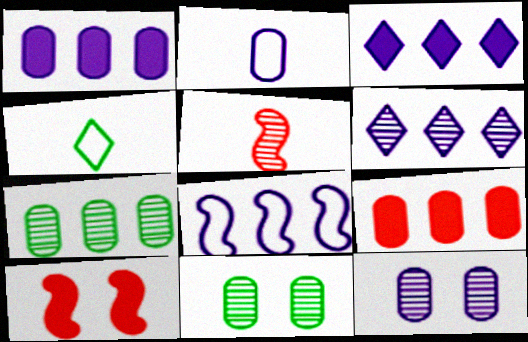[[1, 2, 12], 
[1, 6, 8], 
[2, 9, 11], 
[5, 6, 11]]